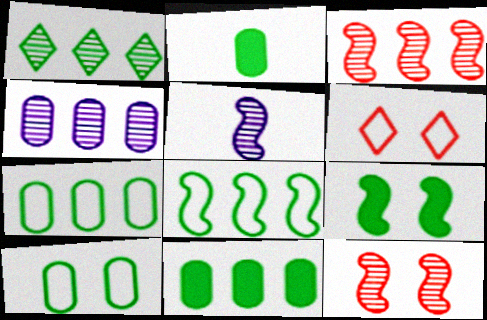[[1, 3, 4], 
[1, 8, 11], 
[5, 6, 11]]